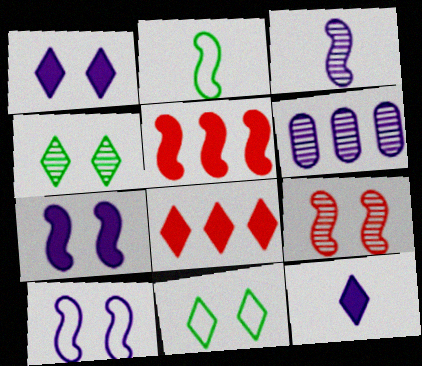[[6, 10, 12]]